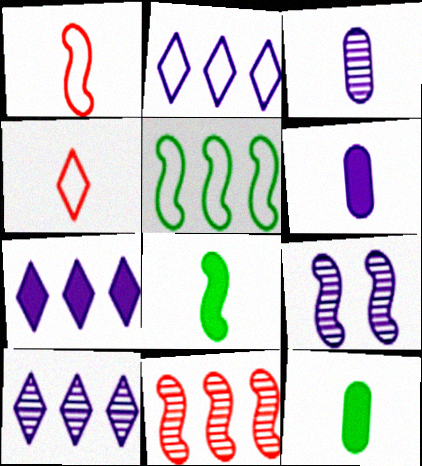[[2, 6, 9], 
[2, 7, 10], 
[3, 4, 8], 
[3, 9, 10]]